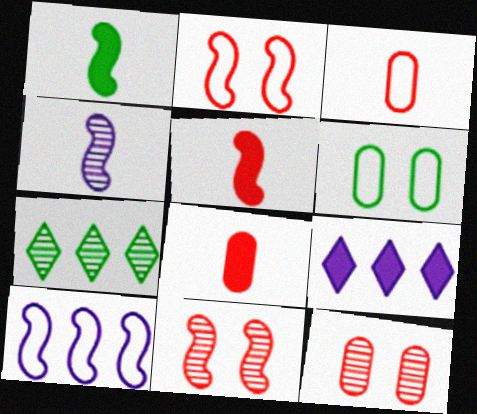[[1, 6, 7], 
[1, 10, 11], 
[4, 7, 12]]